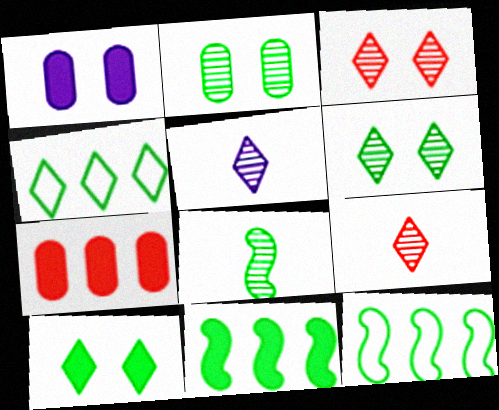[[1, 9, 12]]